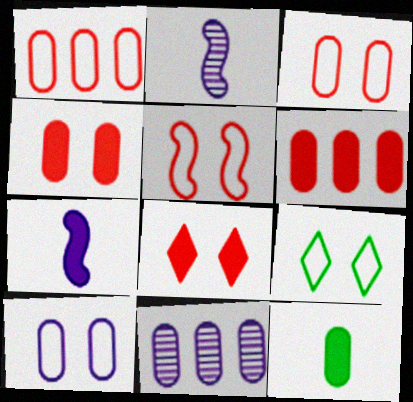[[2, 6, 9], 
[3, 11, 12], 
[5, 9, 10]]